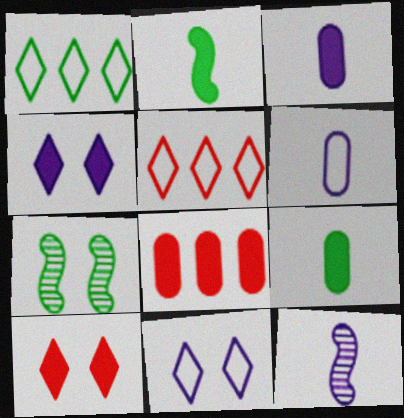[[1, 7, 9], 
[2, 4, 8], 
[3, 5, 7]]